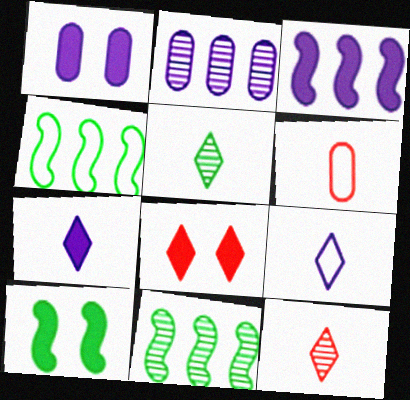[[1, 3, 7], 
[1, 4, 12], 
[1, 8, 10]]